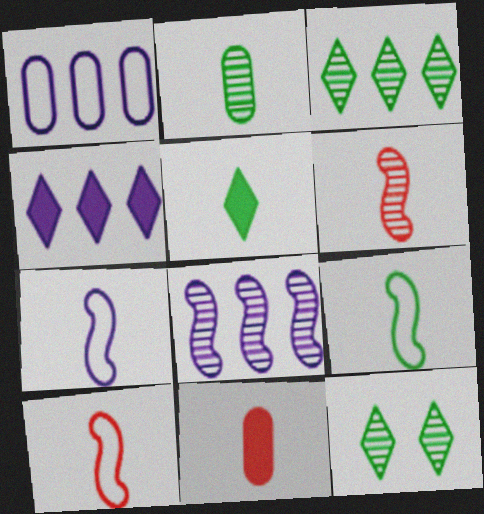[[1, 4, 8], 
[2, 5, 9], 
[7, 9, 10]]